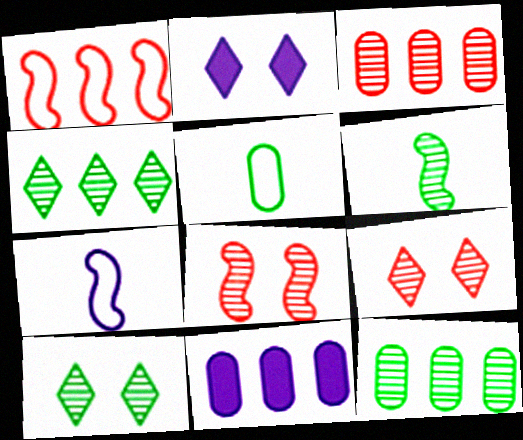[[1, 4, 11], 
[6, 10, 12]]